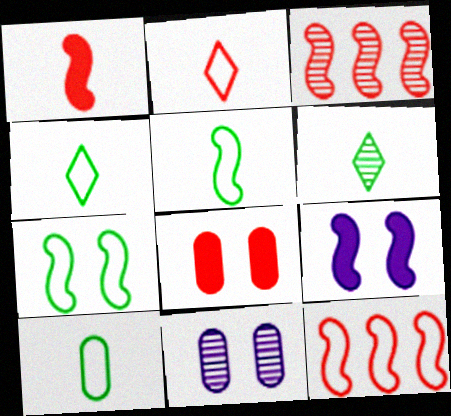[[2, 3, 8], 
[3, 5, 9], 
[3, 6, 11], 
[4, 5, 10]]